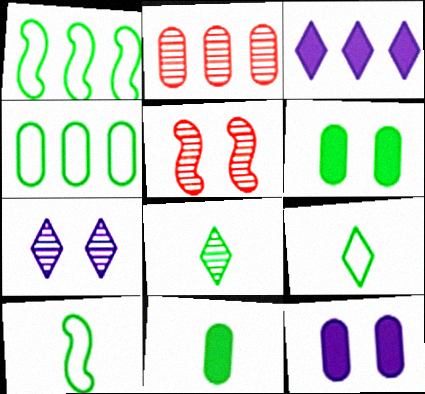[[1, 2, 3], 
[1, 6, 8], 
[8, 10, 11]]